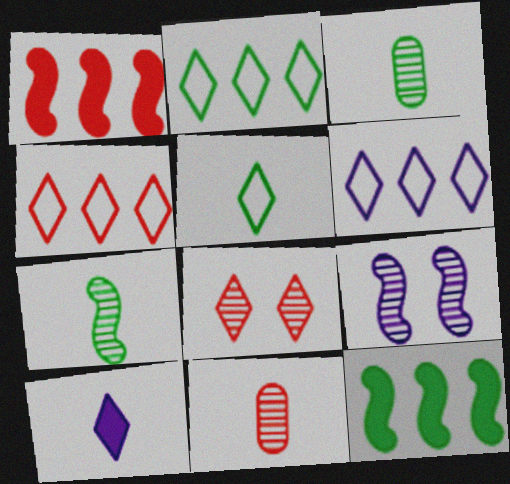[[2, 4, 6], 
[2, 8, 10]]